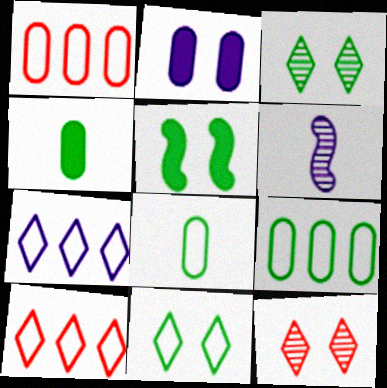[[2, 6, 7]]